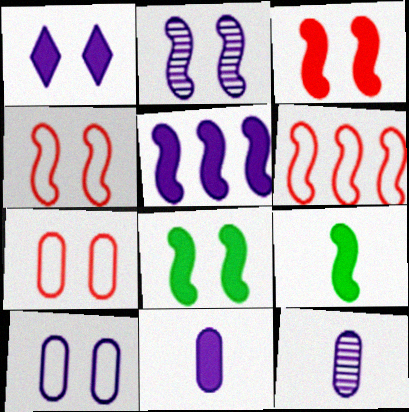[[1, 2, 10], 
[1, 5, 11], 
[2, 4, 8], 
[2, 6, 9], 
[3, 5, 9]]